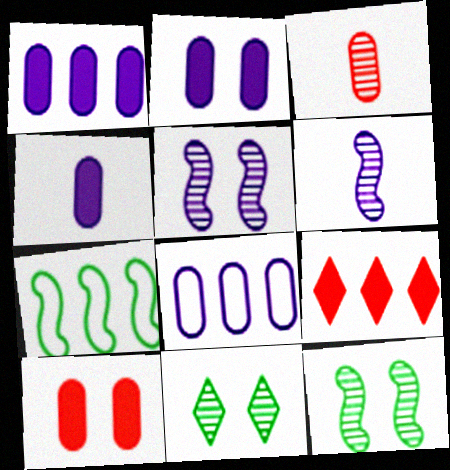[[1, 2, 4]]